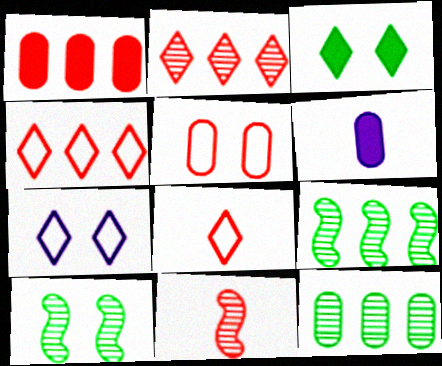[[4, 6, 10], 
[5, 6, 12]]